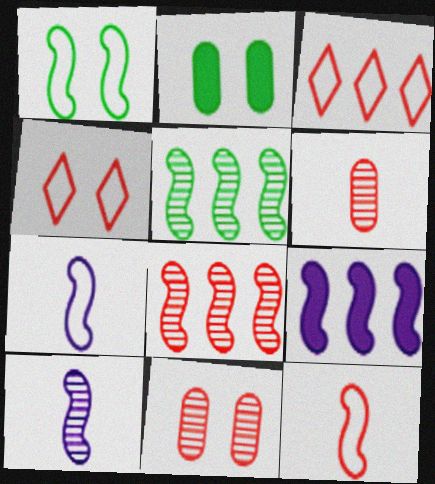[[2, 3, 10]]